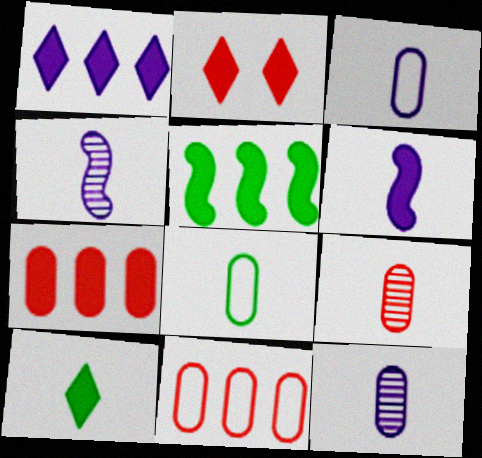[[1, 2, 10], 
[1, 5, 7]]